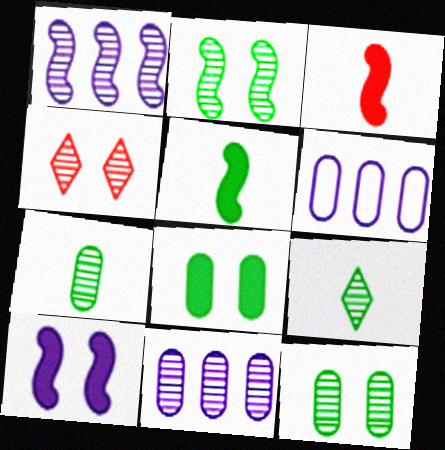[[1, 4, 7], 
[4, 5, 6]]